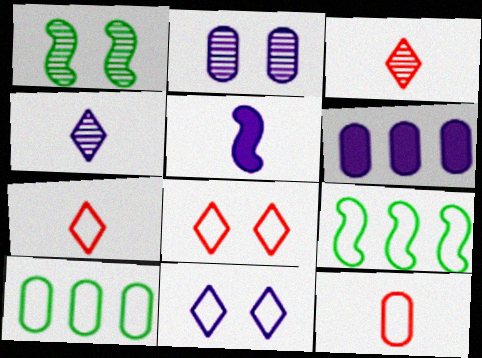[[1, 6, 7], 
[9, 11, 12]]